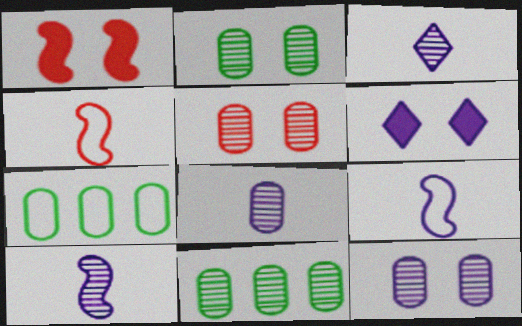[[1, 3, 7], 
[2, 5, 12], 
[3, 8, 10], 
[4, 6, 11], 
[5, 8, 11]]